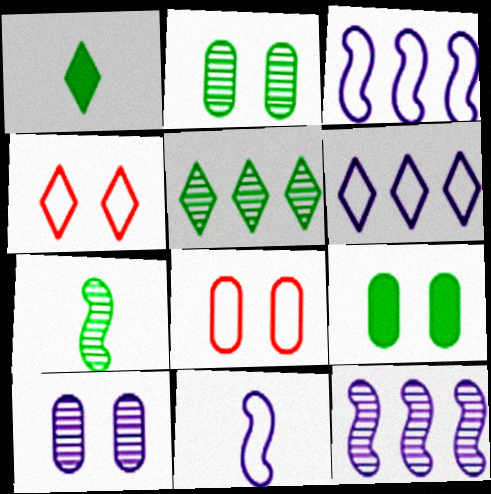[[1, 8, 12], 
[2, 5, 7], 
[8, 9, 10]]